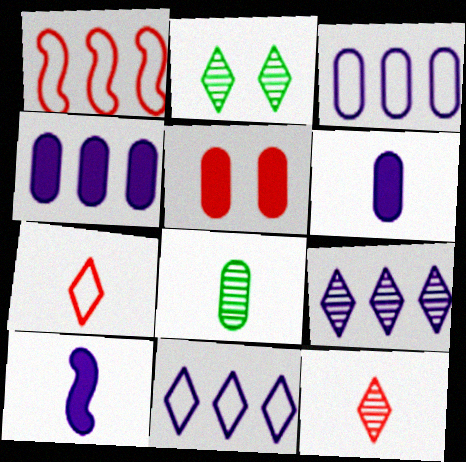[[1, 2, 6], 
[1, 5, 12], 
[2, 9, 12], 
[3, 5, 8], 
[7, 8, 10]]